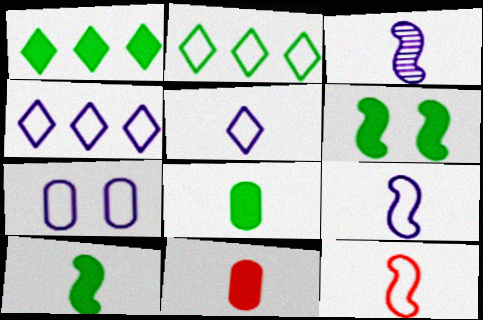[[1, 6, 8], 
[2, 7, 12], 
[3, 10, 12], 
[4, 7, 9]]